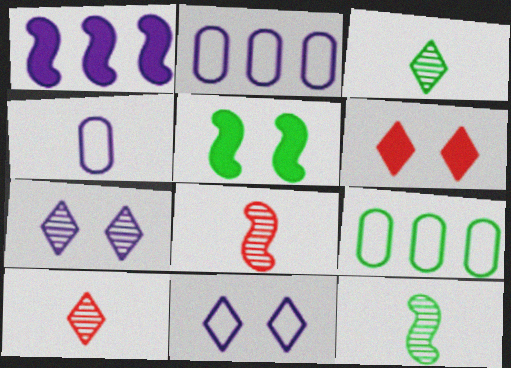[[1, 4, 7], 
[2, 5, 10], 
[2, 6, 12], 
[3, 5, 9]]